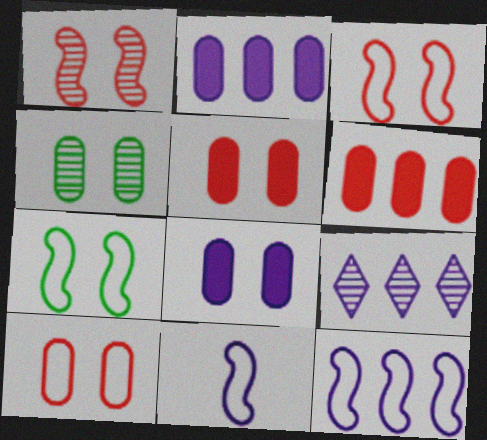[[2, 9, 12], 
[4, 8, 10], 
[8, 9, 11]]